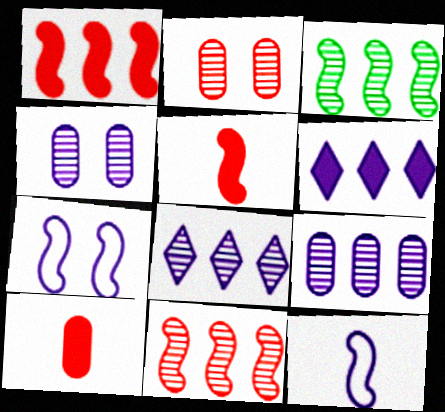[[3, 5, 7], 
[4, 6, 12]]